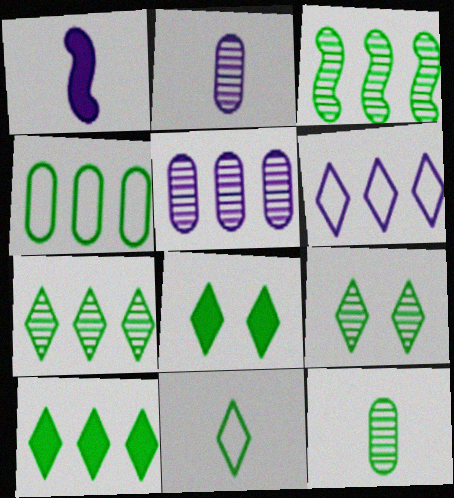[[3, 4, 10], 
[3, 9, 12], 
[7, 8, 11], 
[9, 10, 11]]